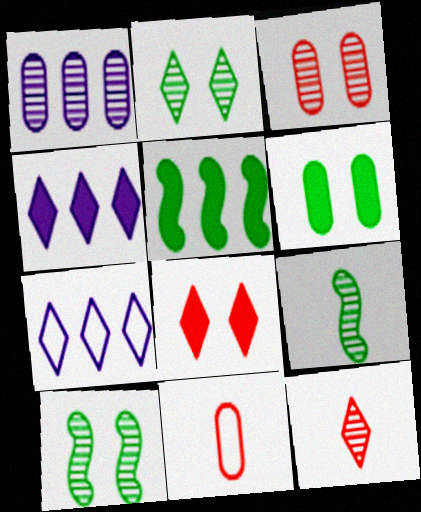[[1, 6, 11], 
[1, 10, 12], 
[4, 10, 11]]